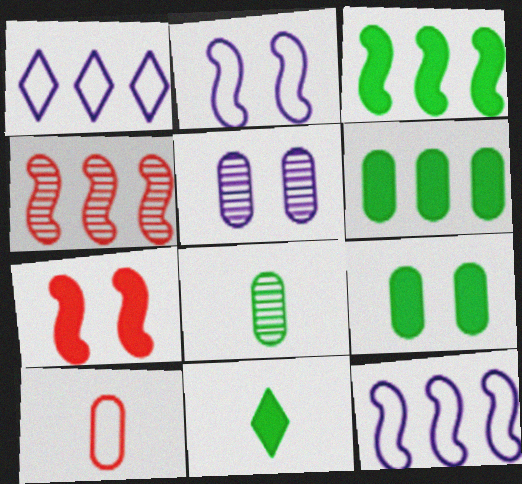[[1, 4, 6], 
[1, 7, 8], 
[3, 4, 12], 
[3, 9, 11], 
[5, 6, 10]]